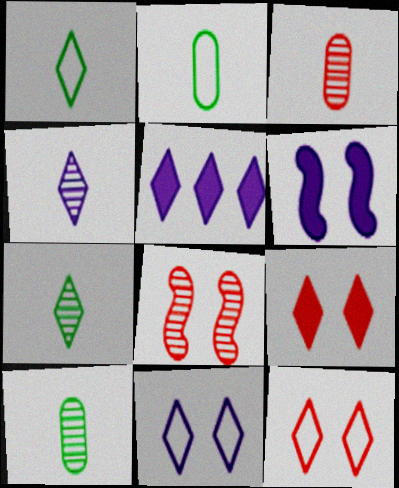[[2, 5, 8], 
[4, 5, 11], 
[5, 7, 12]]